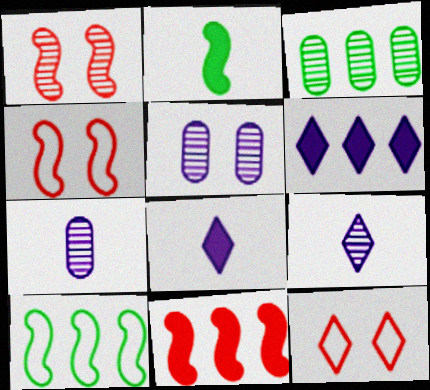[[1, 3, 9], 
[3, 4, 8]]